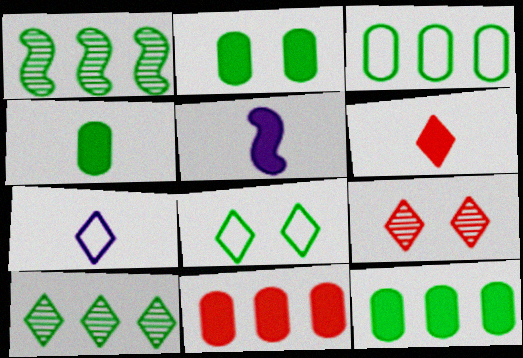[[1, 4, 8], 
[2, 4, 12], 
[3, 5, 9], 
[4, 5, 6]]